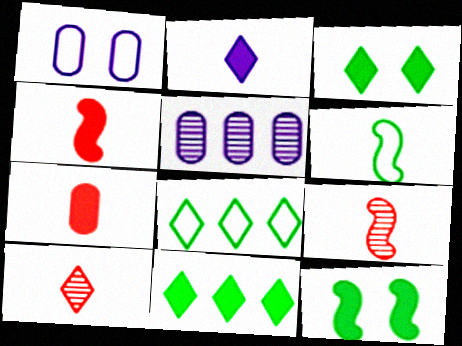[[1, 9, 11]]